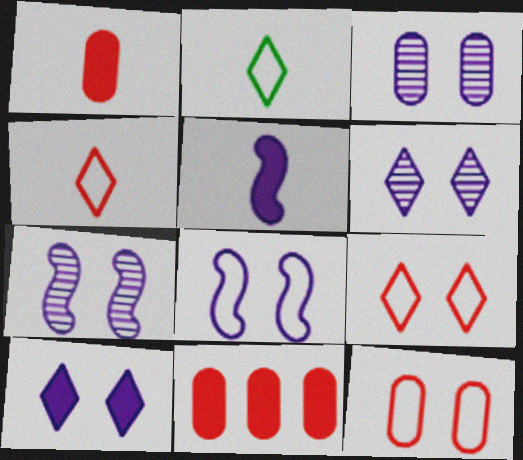[[2, 7, 11], 
[3, 6, 7], 
[3, 8, 10]]